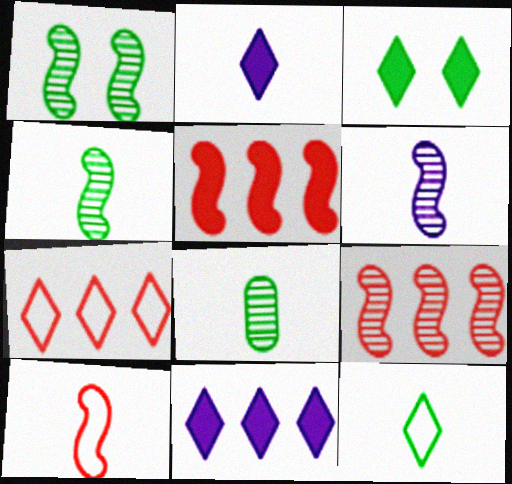[[1, 6, 9], 
[2, 8, 10]]